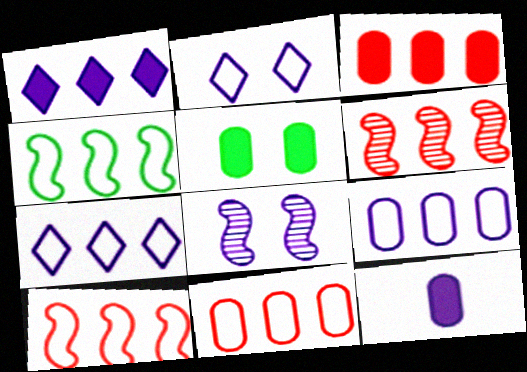[[3, 5, 12], 
[4, 7, 11], 
[7, 8, 12]]